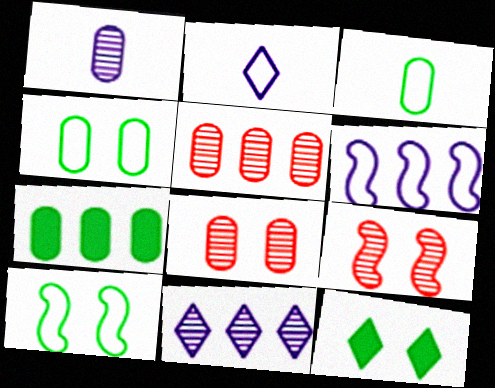[[2, 7, 9]]